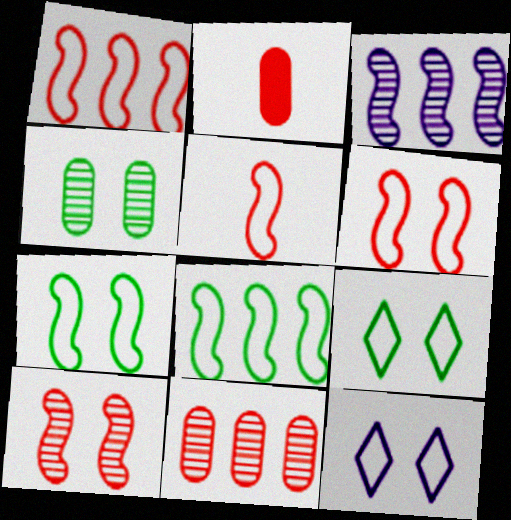[[1, 5, 6], 
[2, 3, 9]]